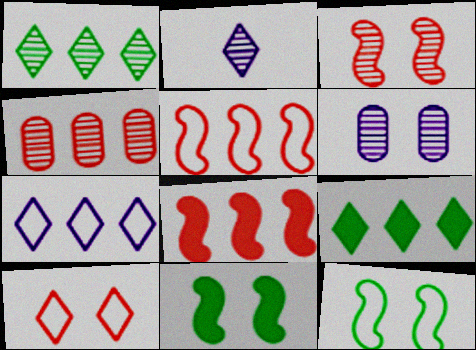[[2, 9, 10], 
[6, 10, 11]]